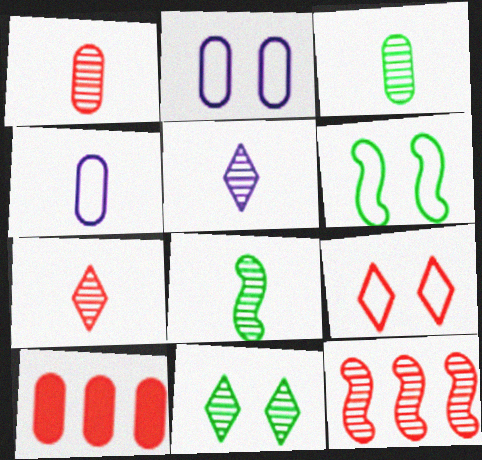[[1, 5, 8], 
[2, 3, 10], 
[2, 6, 9], 
[5, 6, 10]]